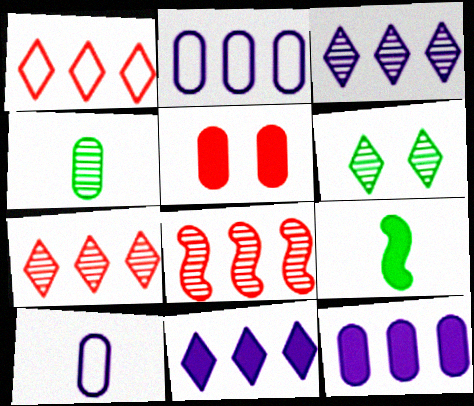[[2, 4, 5], 
[5, 9, 11]]